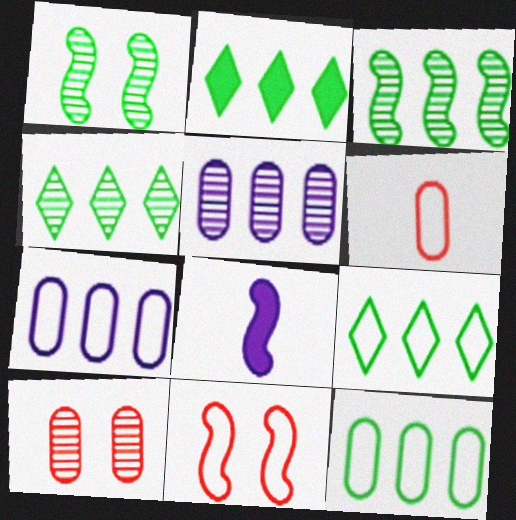[[2, 3, 12], 
[2, 4, 9], 
[3, 8, 11], 
[8, 9, 10]]